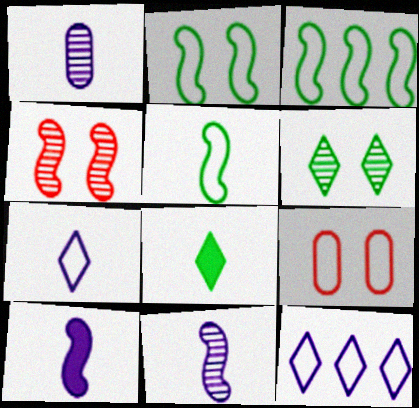[[1, 7, 10], 
[2, 3, 5], 
[3, 4, 10], 
[3, 7, 9], 
[5, 9, 12]]